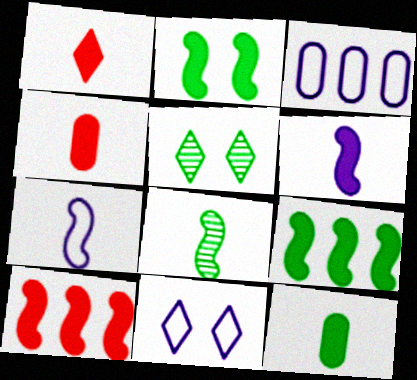[[1, 6, 12], 
[2, 6, 10], 
[3, 7, 11]]